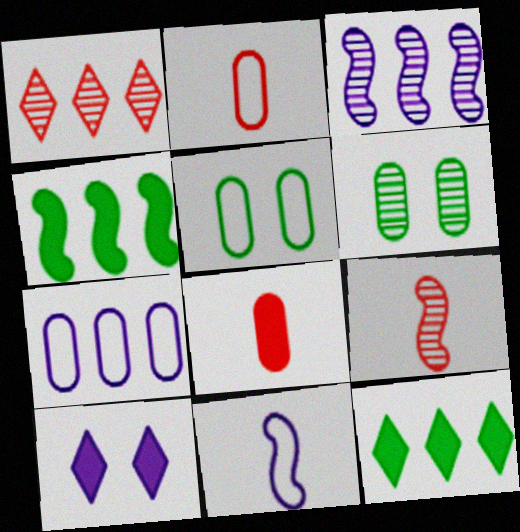[[1, 4, 7], 
[2, 5, 7], 
[4, 8, 10], 
[6, 7, 8]]